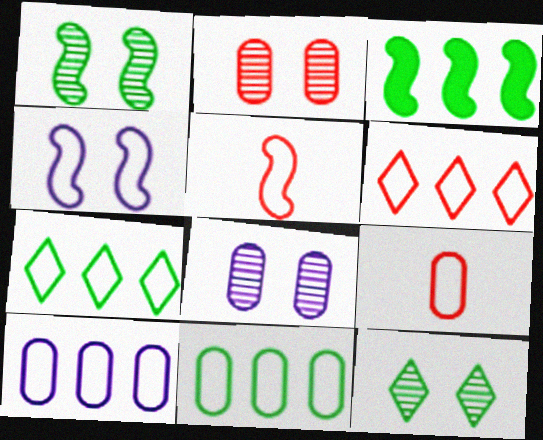[[4, 7, 9]]